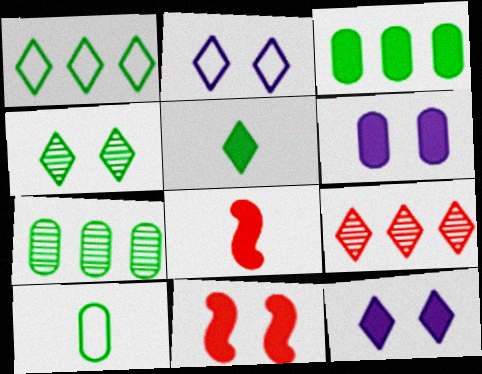[[1, 4, 5], 
[2, 5, 9], 
[2, 7, 8], 
[3, 8, 12]]